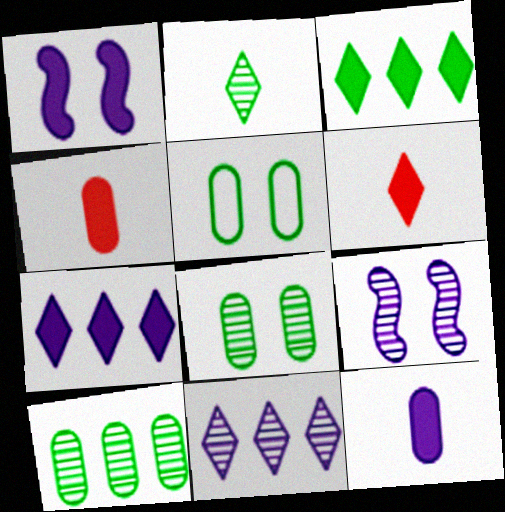[[1, 3, 4], 
[1, 7, 12]]